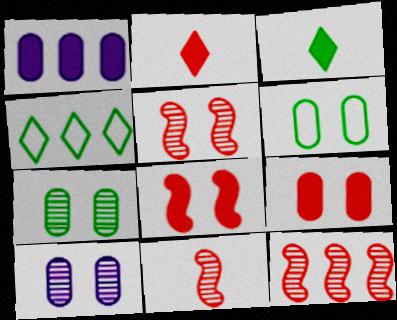[[1, 3, 8], 
[1, 4, 12], 
[5, 11, 12], 
[6, 9, 10]]